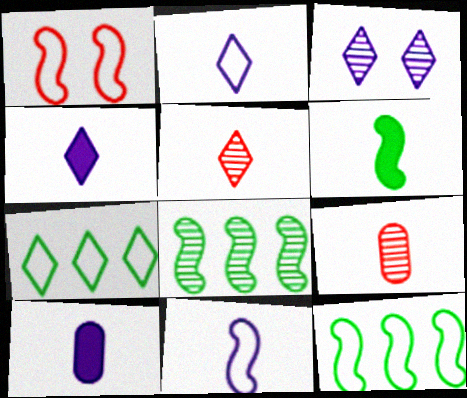[[1, 11, 12], 
[2, 6, 9], 
[3, 8, 9]]